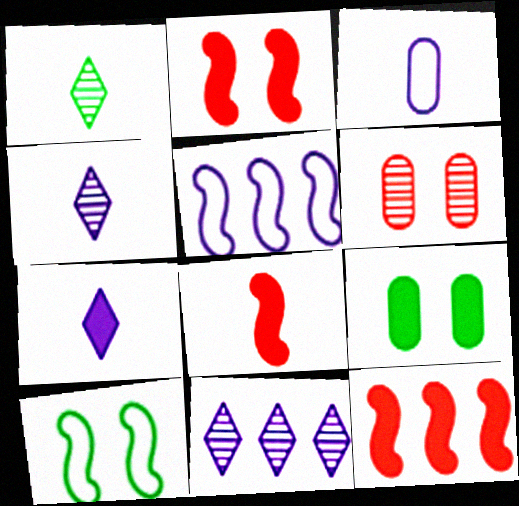[[1, 3, 8], 
[2, 8, 12], 
[7, 9, 12]]